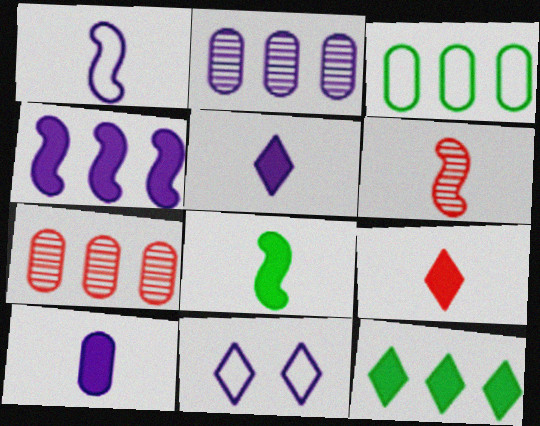[[1, 6, 8], 
[7, 8, 11], 
[8, 9, 10]]